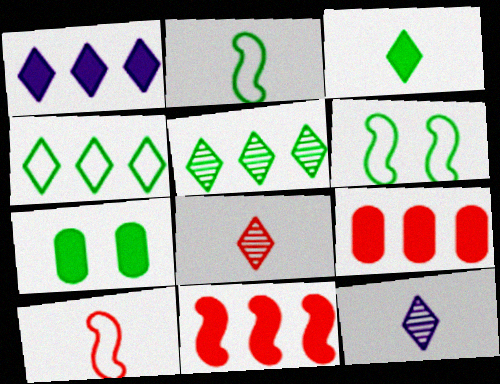[[2, 5, 7], 
[6, 9, 12]]